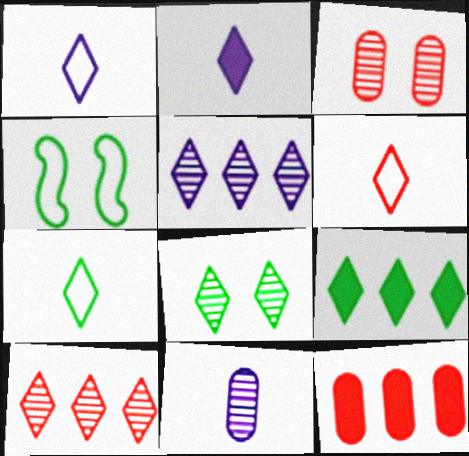[[1, 6, 7], 
[7, 8, 9]]